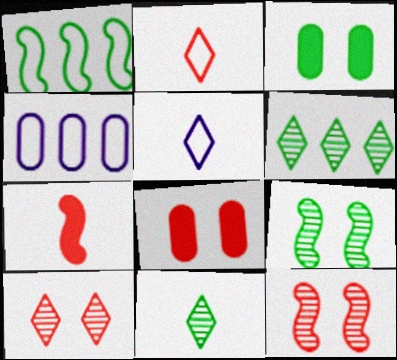[[1, 3, 11]]